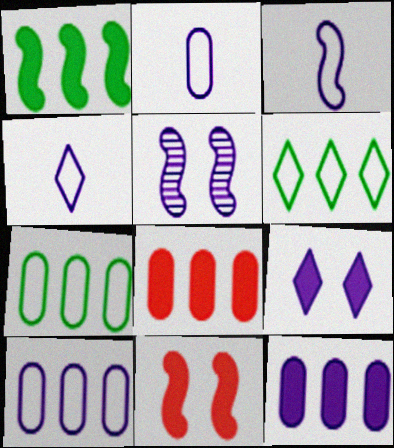[[2, 3, 4], 
[4, 5, 12]]